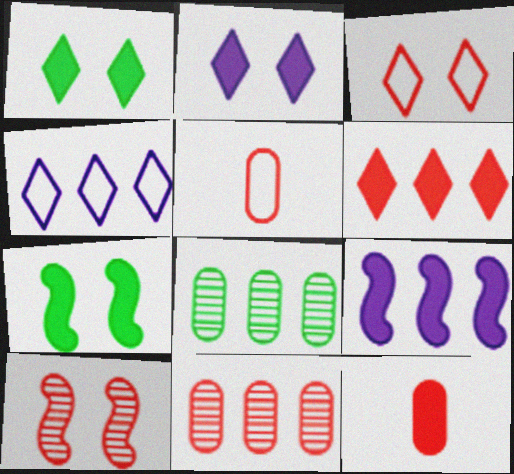[[1, 9, 12], 
[5, 6, 10]]